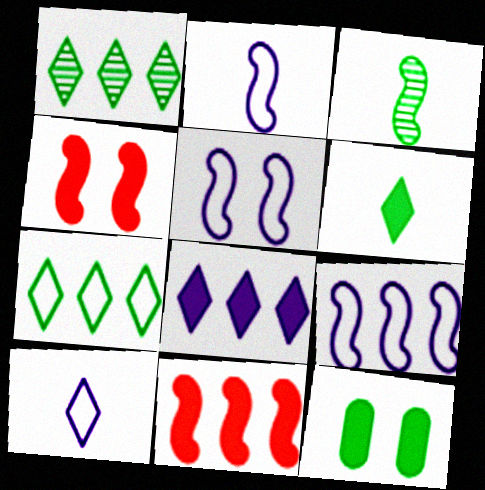[[2, 5, 9], 
[3, 4, 9], 
[3, 5, 11], 
[3, 7, 12]]